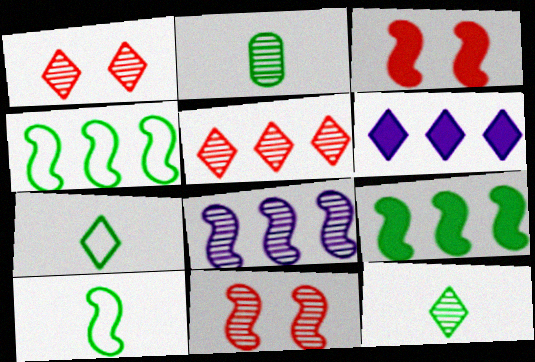[[1, 2, 8], 
[1, 6, 7], 
[3, 8, 10]]